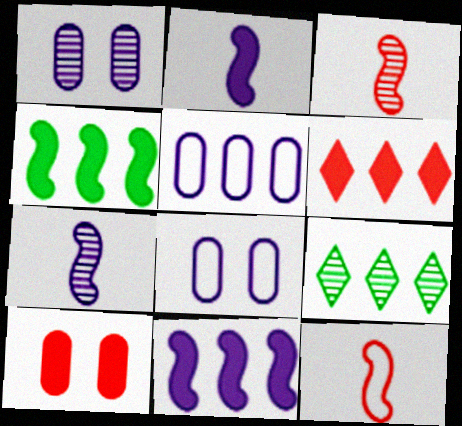[[1, 3, 9]]